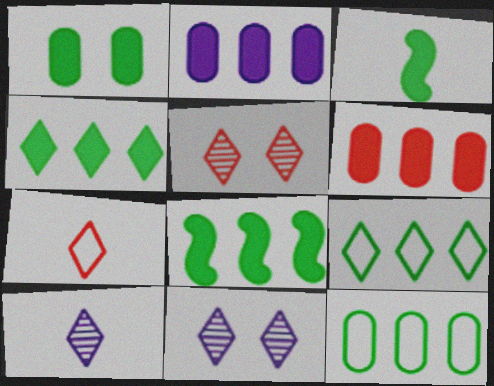[[1, 3, 4], 
[4, 7, 11]]